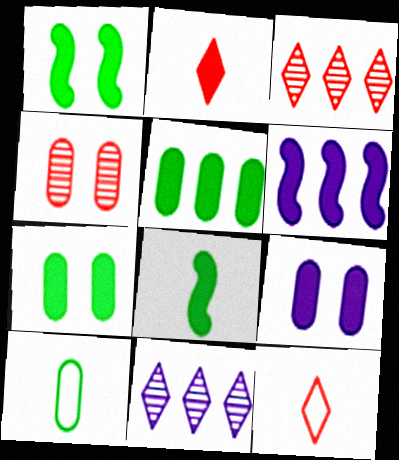[[2, 6, 7]]